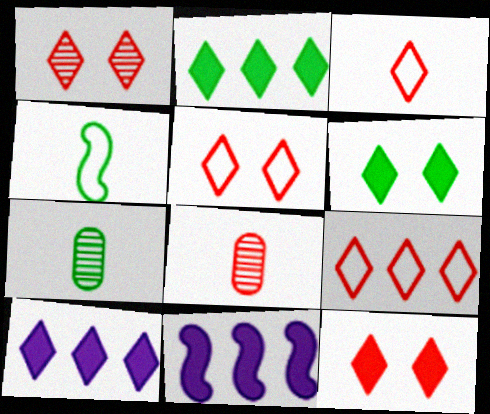[[1, 5, 12], 
[3, 5, 9], 
[5, 7, 11]]